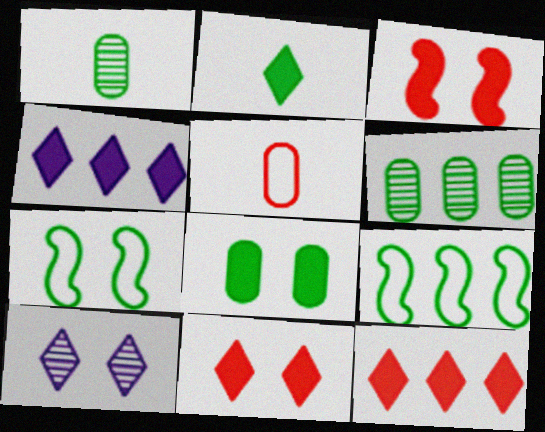[[2, 4, 11], 
[2, 6, 7]]